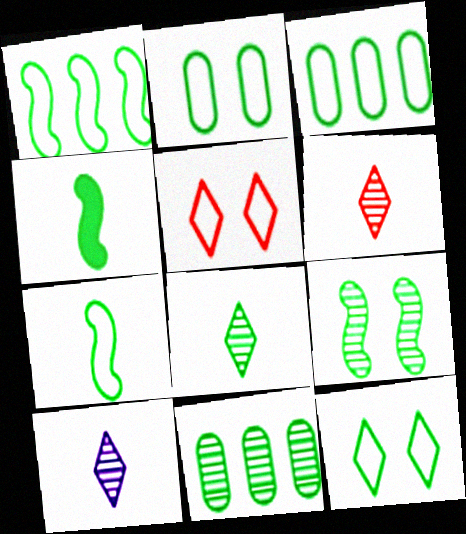[[1, 4, 9], 
[3, 7, 12], 
[4, 11, 12], 
[6, 8, 10], 
[8, 9, 11]]